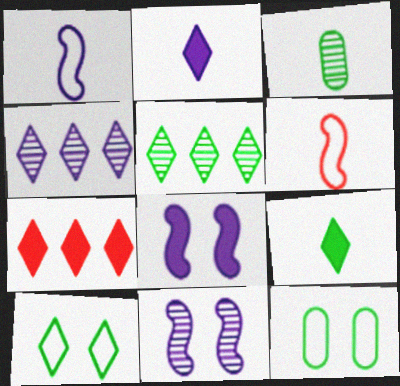[[2, 3, 6], 
[5, 9, 10]]